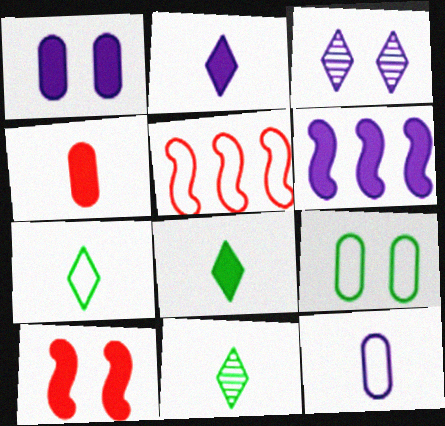[[1, 2, 6], 
[1, 5, 11], 
[3, 6, 12], 
[3, 9, 10], 
[7, 8, 11]]